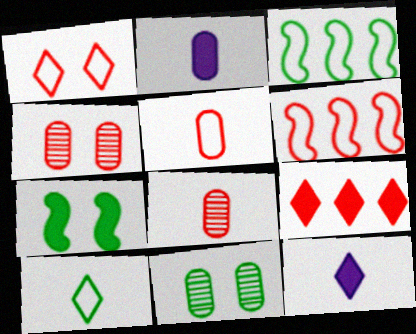[[1, 5, 6], 
[2, 7, 9], 
[3, 4, 12], 
[6, 11, 12]]